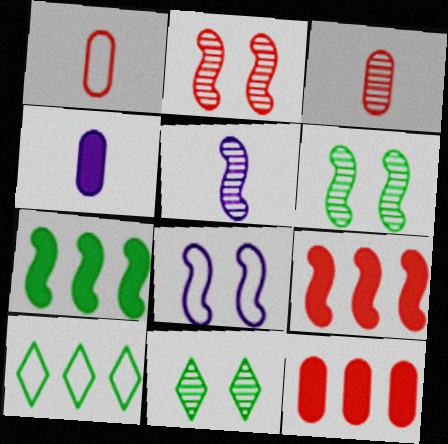[[1, 8, 10], 
[2, 4, 10]]